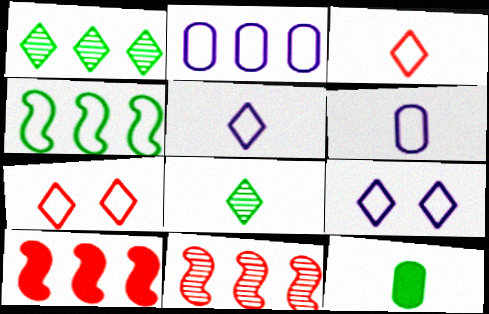[[1, 2, 10], 
[4, 6, 7], 
[9, 11, 12]]